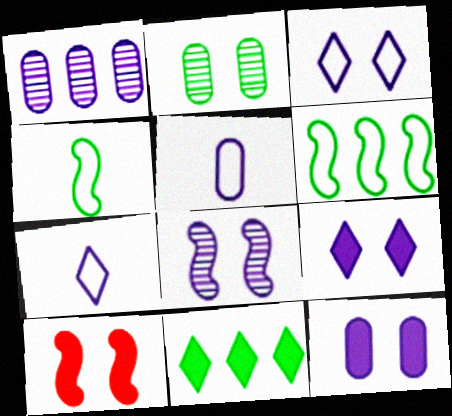[[1, 5, 12], 
[2, 3, 10], 
[2, 4, 11], 
[3, 8, 12]]